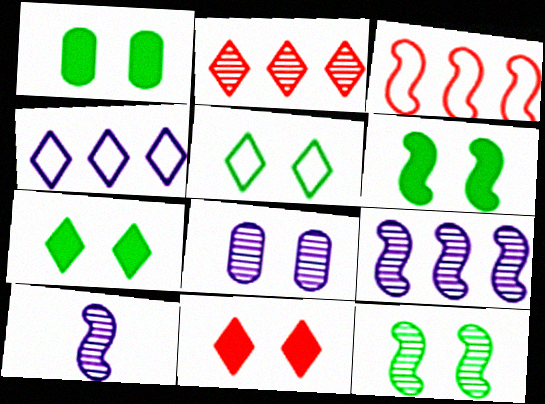[[1, 5, 12], 
[1, 6, 7], 
[3, 6, 10]]